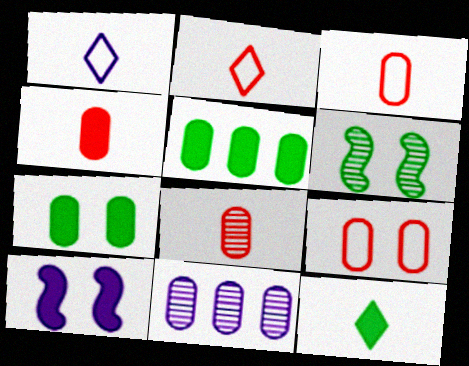[[1, 10, 11], 
[3, 4, 8], 
[3, 7, 11]]